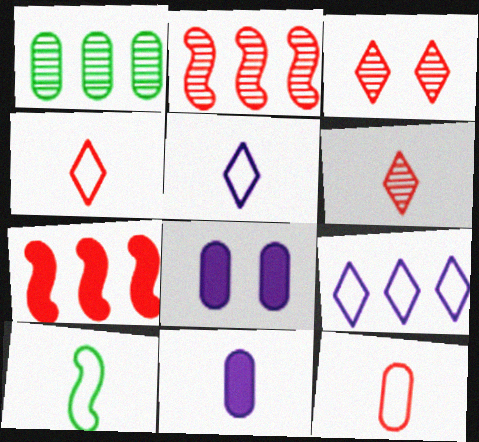[[1, 7, 9], 
[1, 8, 12], 
[3, 7, 12], 
[5, 10, 12], 
[6, 10, 11]]